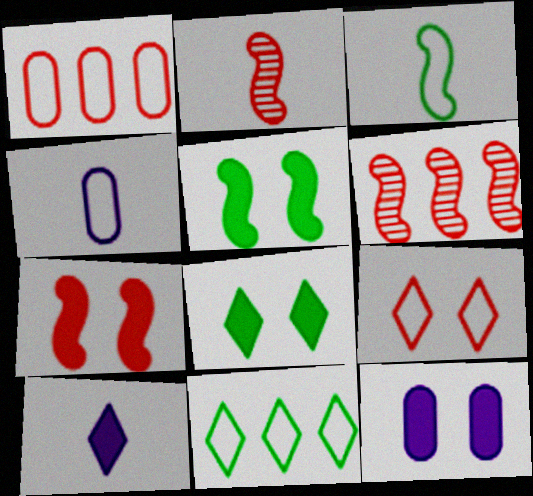[[2, 11, 12], 
[4, 6, 8], 
[7, 8, 12]]